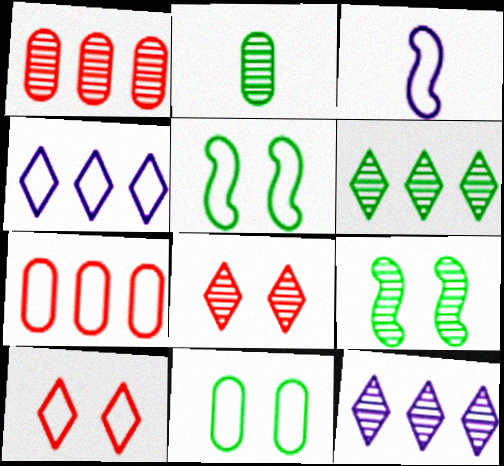[[2, 6, 9]]